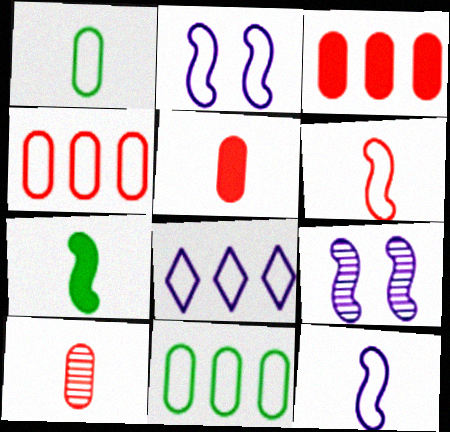[]